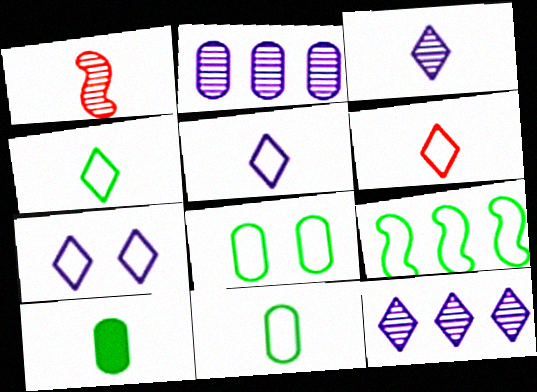[[1, 5, 10], 
[4, 5, 6], 
[4, 8, 9]]